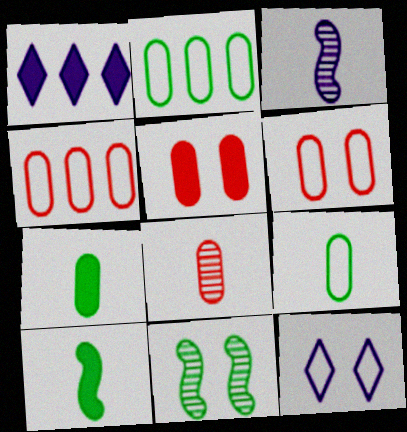[[1, 5, 10], 
[4, 5, 8], 
[5, 11, 12]]